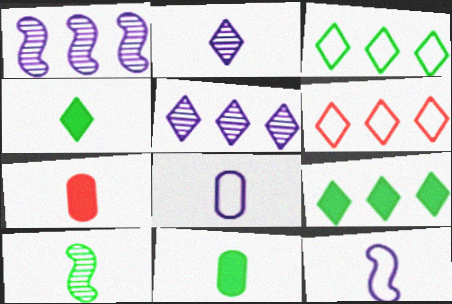[[5, 6, 9]]